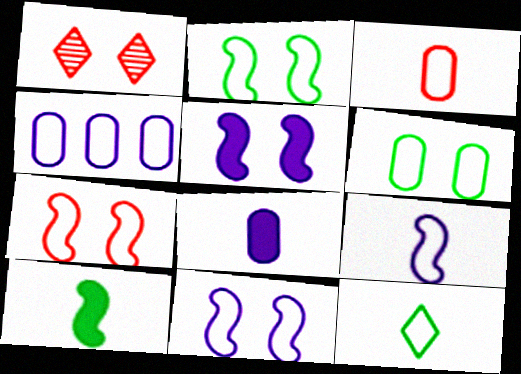[[1, 4, 10], 
[1, 5, 6], 
[2, 7, 11], 
[3, 4, 6], 
[3, 9, 12], 
[4, 7, 12]]